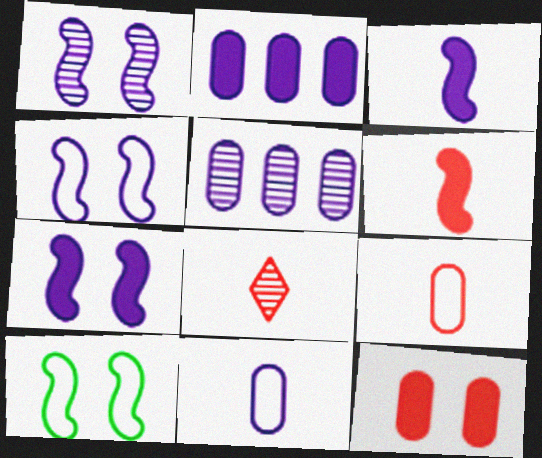[[1, 4, 7], 
[2, 8, 10], 
[6, 8, 9]]